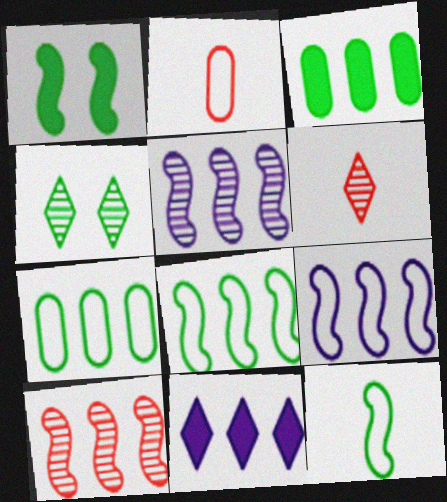[[3, 4, 12], 
[7, 10, 11]]